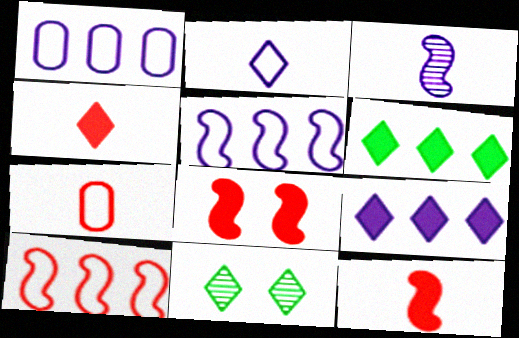[[1, 11, 12]]